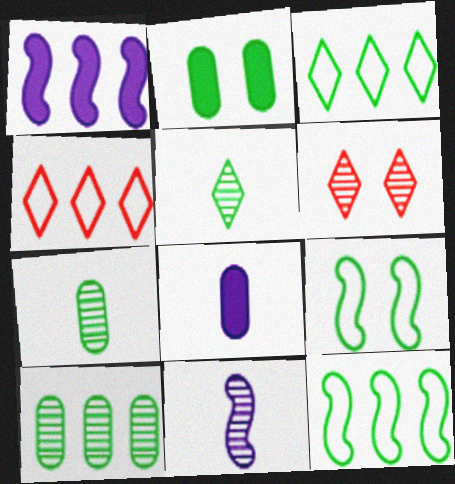[[1, 4, 10], 
[2, 4, 11], 
[2, 5, 12], 
[6, 8, 12], 
[6, 10, 11]]